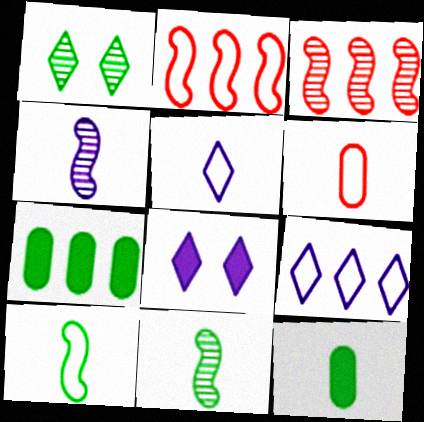[[1, 7, 10], 
[3, 7, 9], 
[5, 6, 10]]